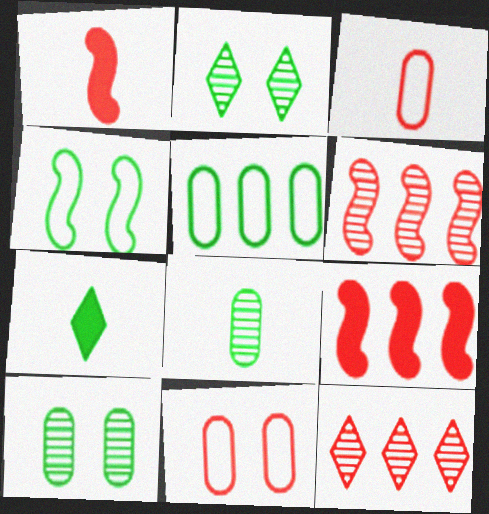[[1, 11, 12]]